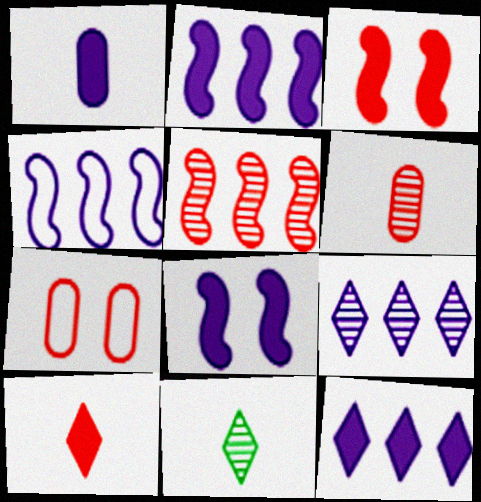[[1, 8, 12], 
[2, 7, 11], 
[5, 7, 10]]